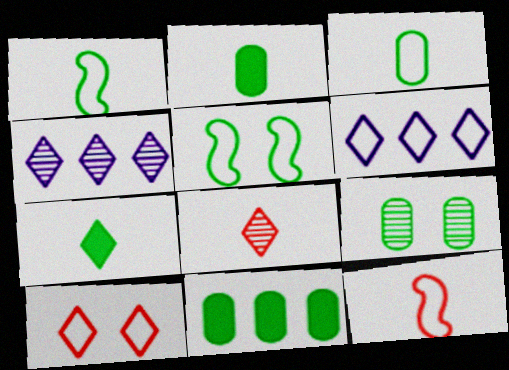[[3, 9, 11], 
[4, 7, 10]]